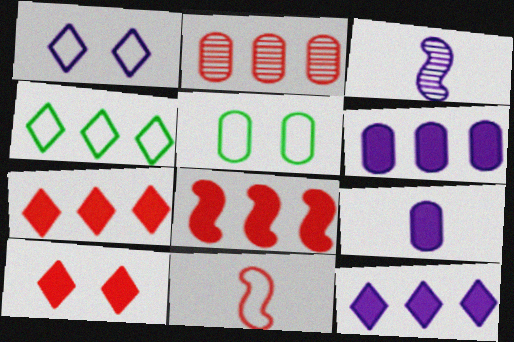[[1, 3, 6], 
[2, 5, 9], 
[2, 10, 11], 
[3, 5, 7]]